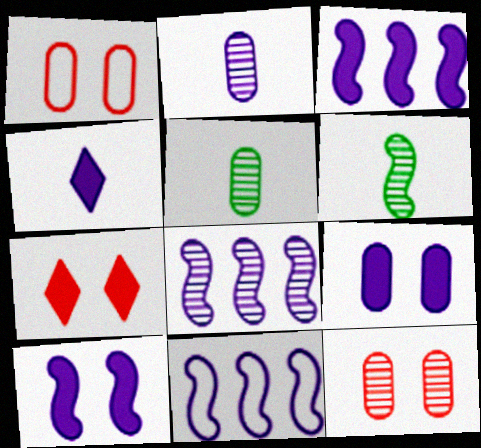[[3, 4, 9], 
[3, 8, 11], 
[5, 7, 11]]